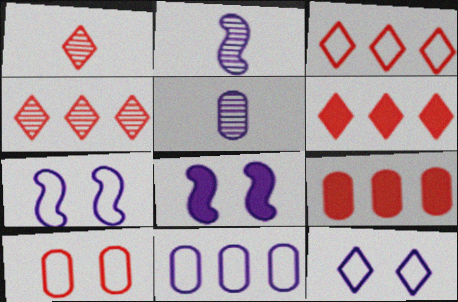[[3, 4, 6]]